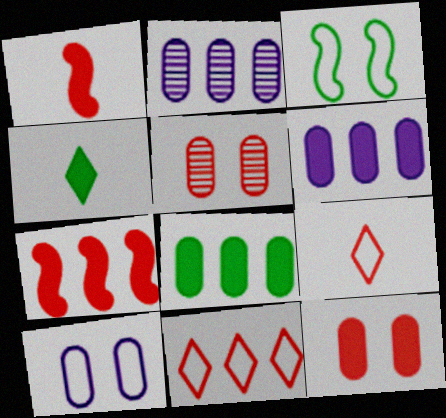[[1, 5, 11], 
[5, 7, 9]]